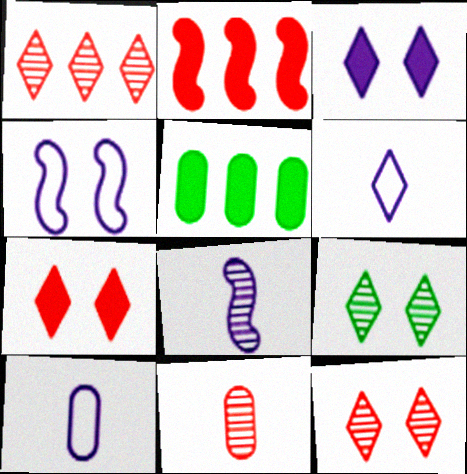[[2, 9, 10]]